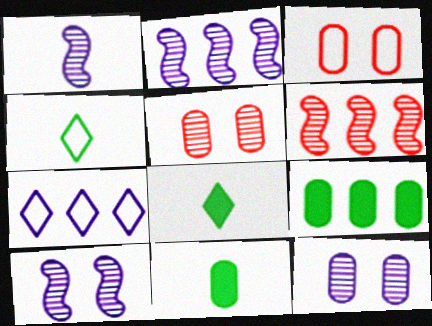[[1, 2, 10], 
[2, 3, 8], 
[6, 7, 9]]